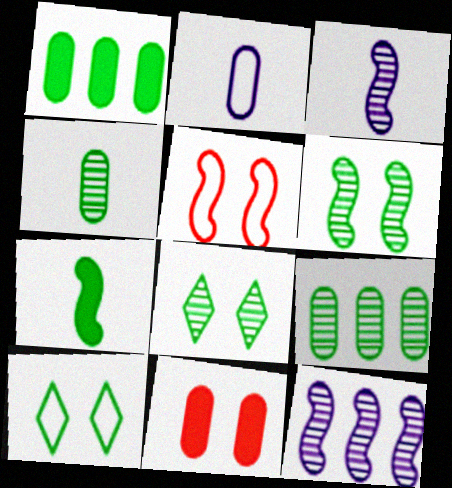[[2, 9, 11], 
[5, 7, 12], 
[7, 9, 10]]